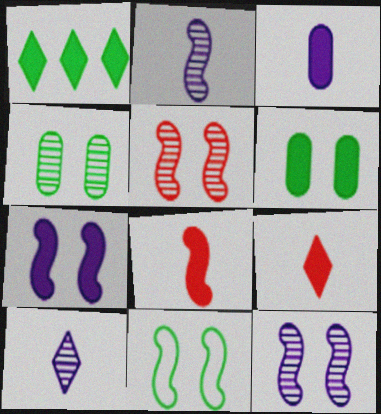[[5, 7, 11]]